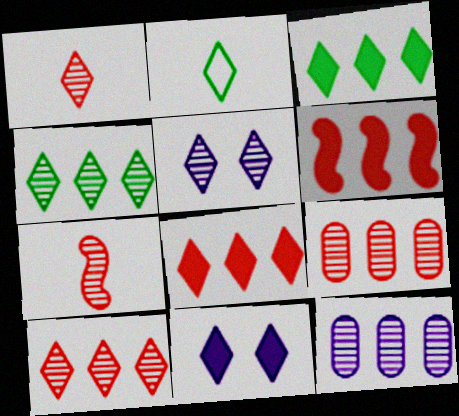[[1, 4, 5], 
[2, 5, 8], 
[2, 10, 11]]